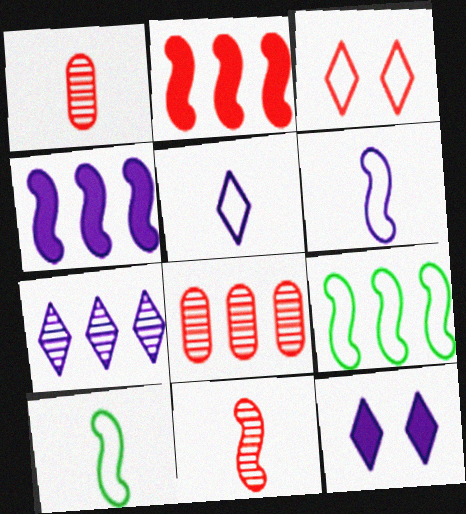[[1, 2, 3], 
[1, 9, 12], 
[5, 7, 12], 
[8, 10, 12]]